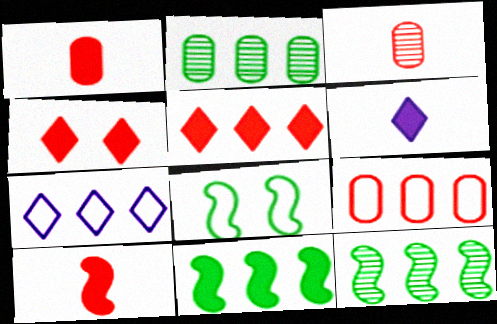[]